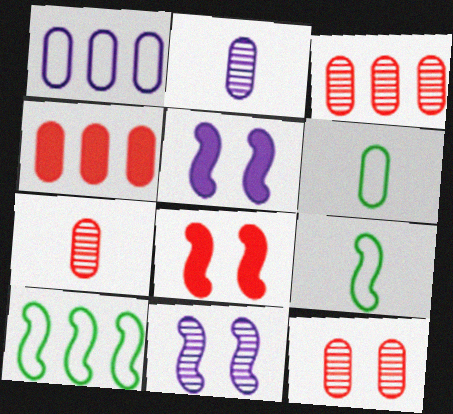[[3, 7, 12]]